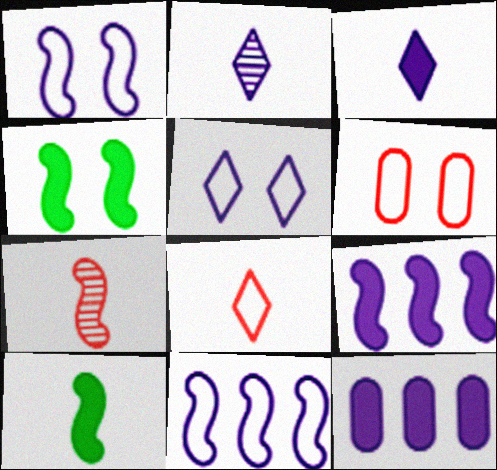[[1, 2, 12], 
[4, 7, 11]]